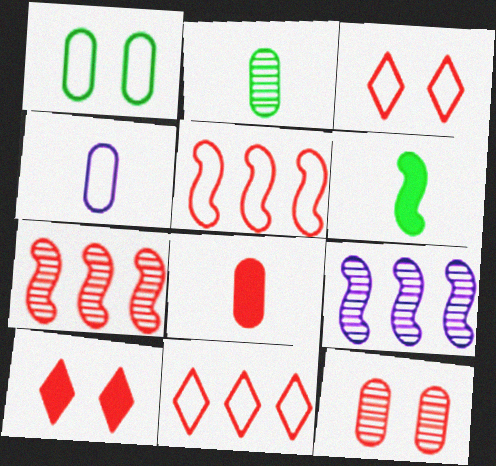[[2, 4, 8], 
[3, 7, 8]]